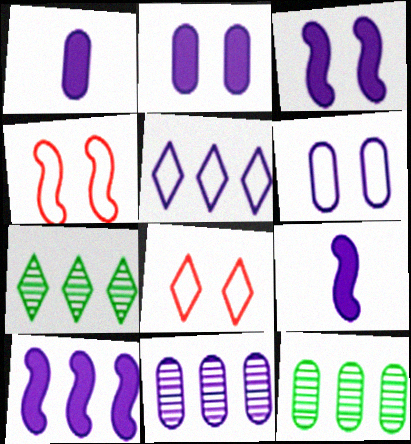[[1, 4, 7], 
[1, 6, 11], 
[3, 9, 10], 
[5, 10, 11], 
[8, 9, 12]]